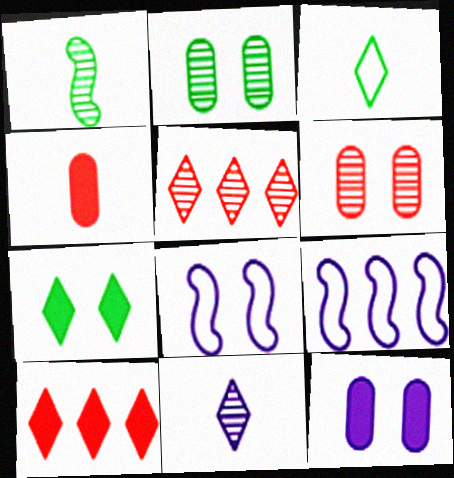[[6, 7, 8], 
[9, 11, 12]]